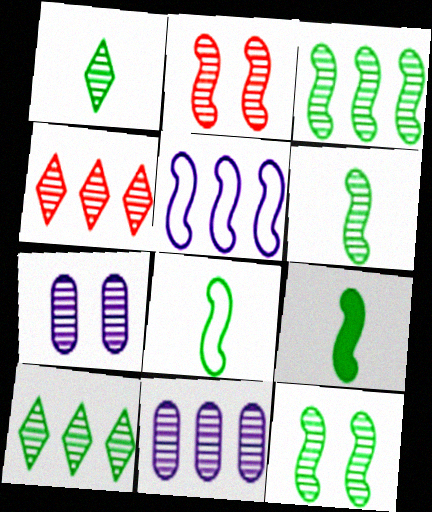[[1, 2, 11], 
[2, 5, 9], 
[3, 4, 11], 
[3, 6, 12], 
[4, 6, 7], 
[6, 8, 9]]